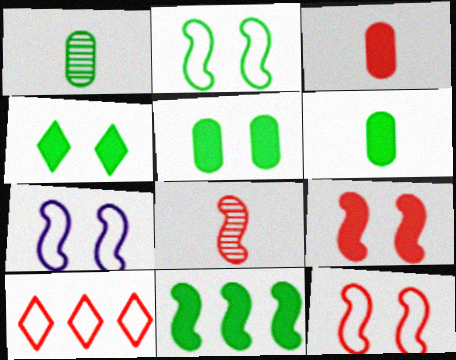[[2, 7, 12], 
[4, 6, 11], 
[7, 8, 11]]